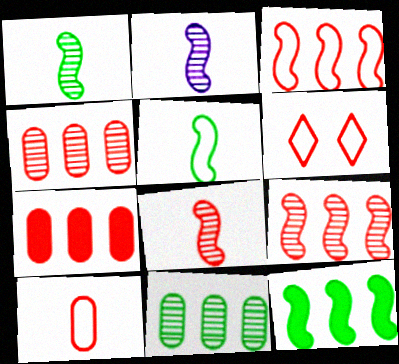[[1, 2, 8], 
[3, 6, 10], 
[6, 7, 8]]